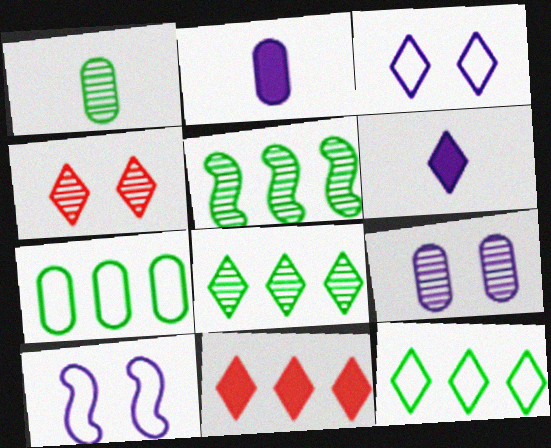[[1, 10, 11], 
[4, 6, 12]]